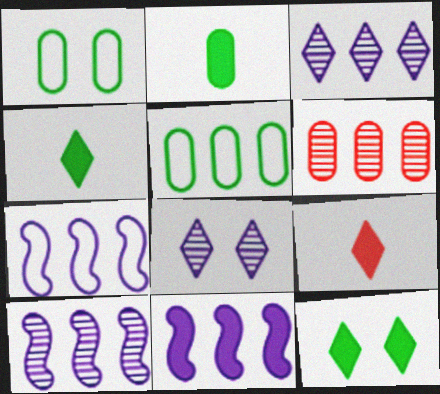[[1, 9, 10], 
[7, 10, 11]]